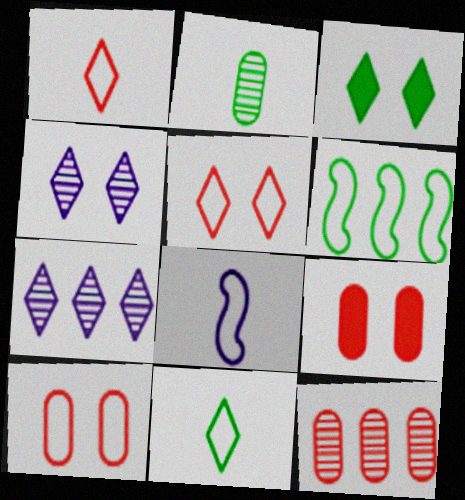[[1, 3, 7], 
[2, 3, 6], 
[3, 4, 5], 
[3, 8, 12]]